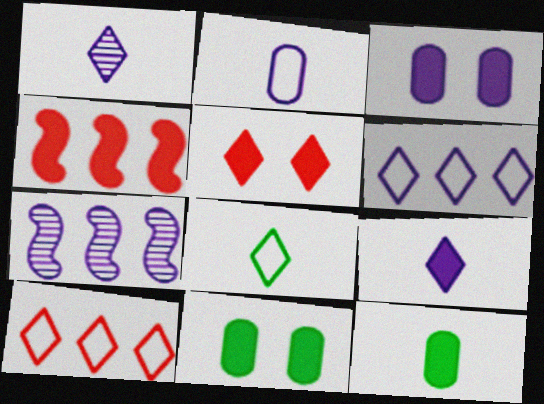[[4, 9, 11]]